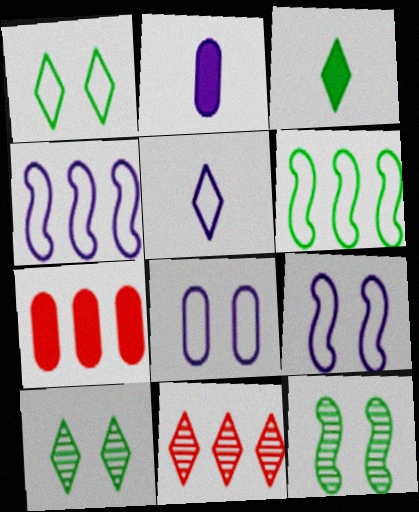[[4, 5, 8], 
[5, 7, 12]]